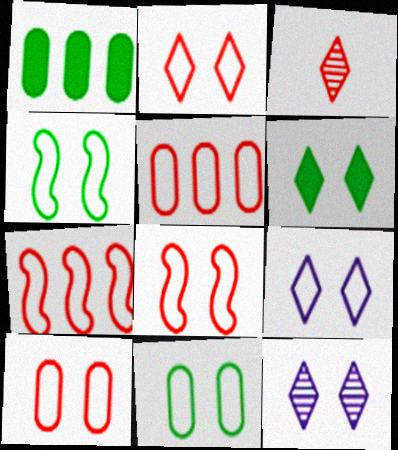[[2, 6, 12], 
[2, 8, 10], 
[4, 9, 10], 
[8, 9, 11]]